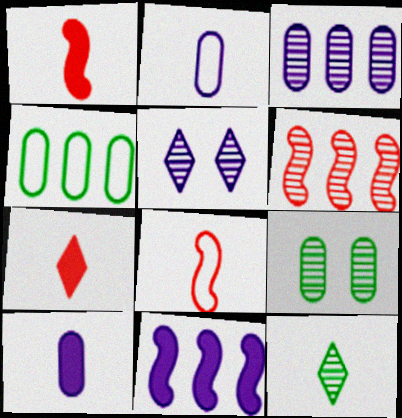[[1, 2, 12], 
[1, 4, 5], 
[2, 5, 11], 
[8, 10, 12]]